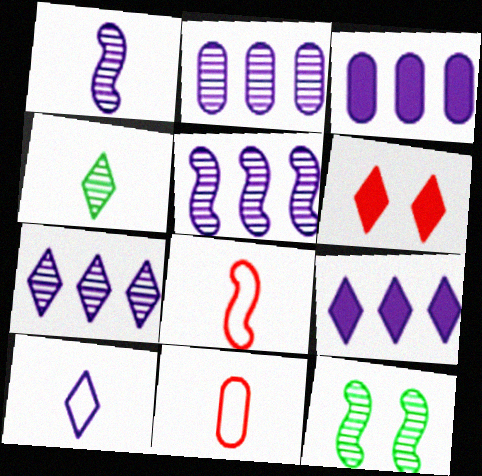[[2, 5, 7], 
[9, 11, 12]]